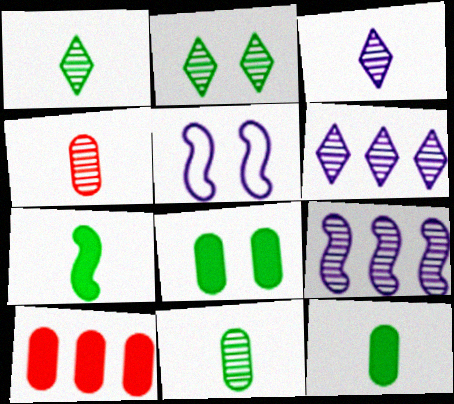[[1, 5, 10], 
[2, 4, 9]]